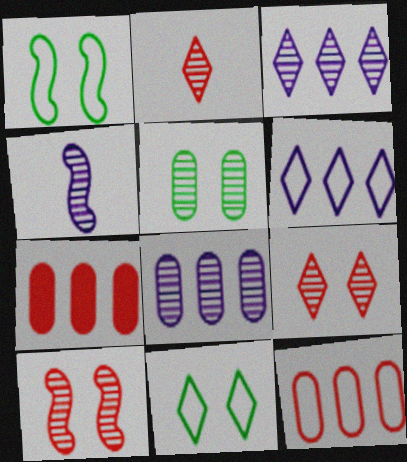[[4, 7, 11]]